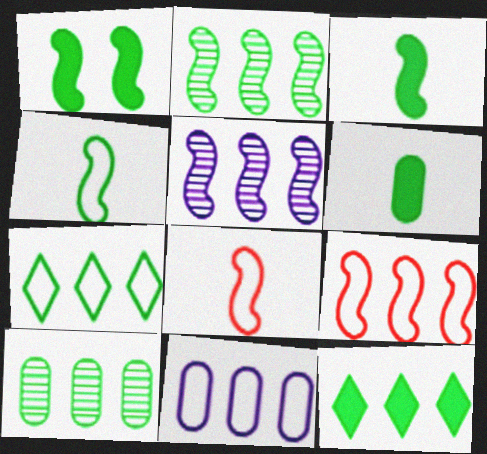[[1, 2, 4], 
[1, 5, 8], 
[1, 6, 12], 
[7, 9, 11]]